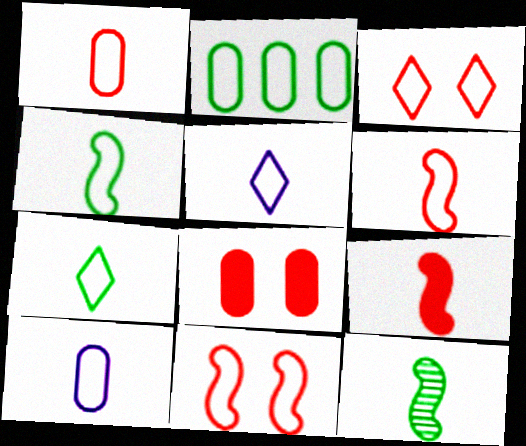[[1, 4, 5], 
[2, 5, 11], 
[6, 7, 10]]